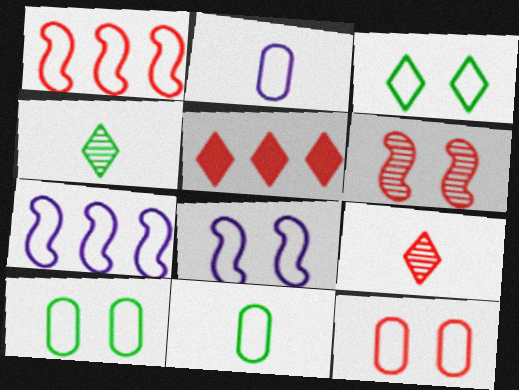[[1, 2, 3], 
[3, 8, 12]]